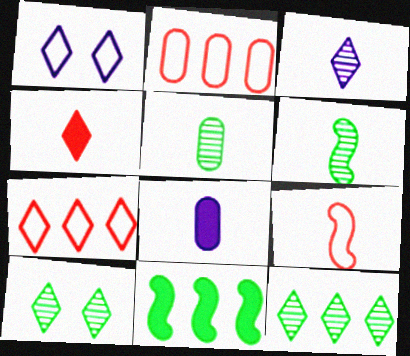[[1, 4, 12]]